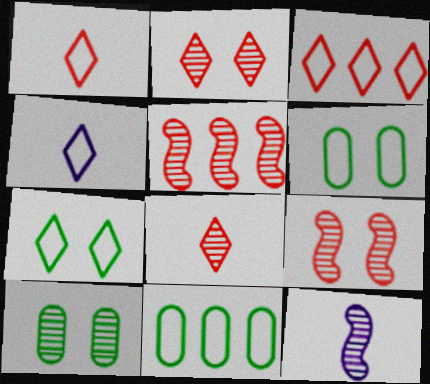[[3, 4, 7]]